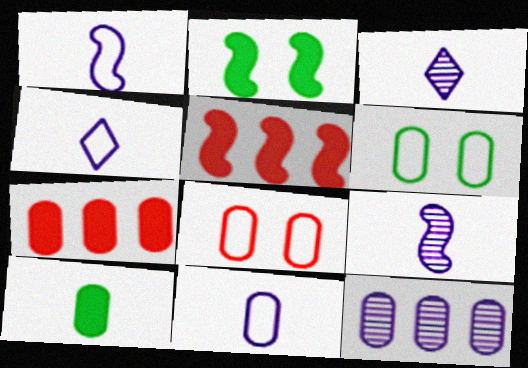[[1, 4, 11], 
[3, 5, 6], 
[8, 10, 12]]